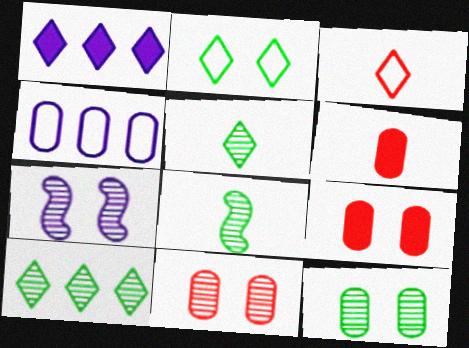[[2, 7, 9], 
[4, 6, 12], 
[8, 10, 12]]